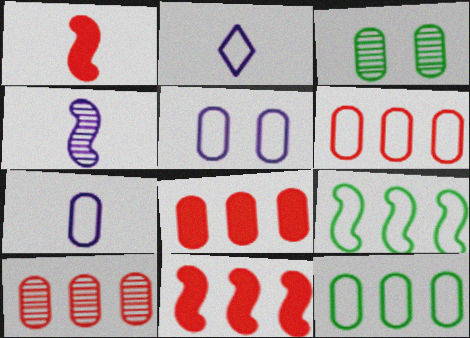[[2, 3, 11], 
[3, 7, 8], 
[6, 8, 10]]